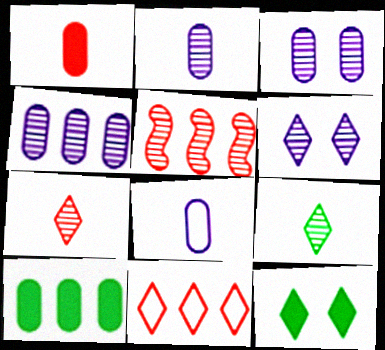[[2, 3, 4], 
[3, 5, 9], 
[5, 8, 12]]